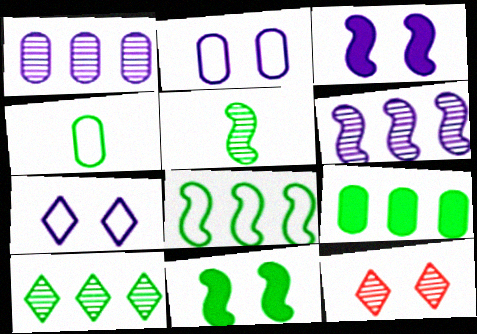[[1, 5, 12], 
[2, 11, 12], 
[4, 10, 11], 
[5, 8, 11], 
[8, 9, 10]]